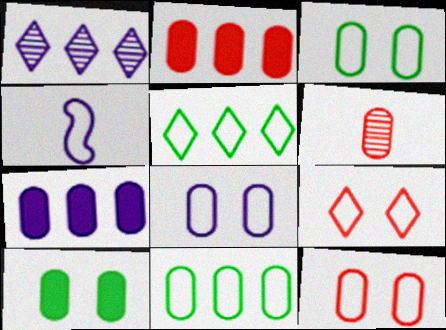[[2, 6, 12], 
[3, 6, 7], 
[3, 8, 12], 
[4, 5, 12], 
[4, 9, 11]]